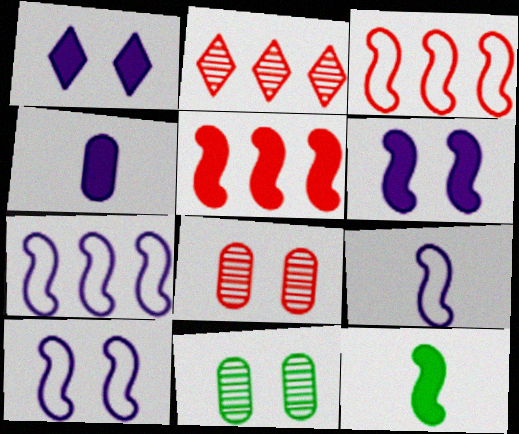[[5, 6, 12], 
[7, 9, 10]]